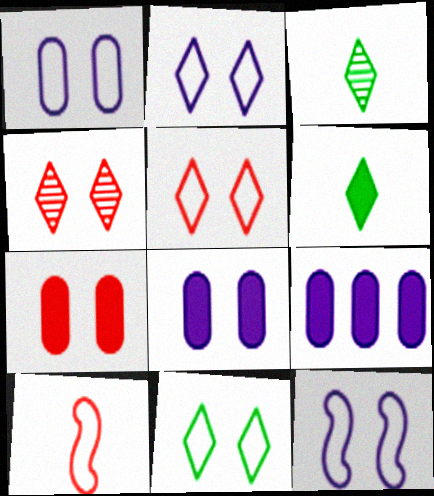[[1, 2, 12], 
[2, 5, 11]]